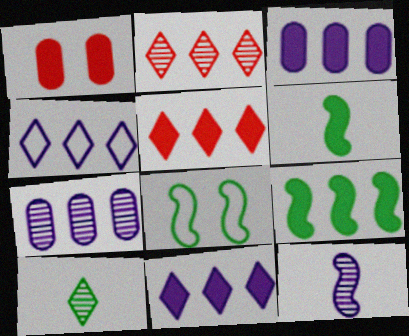[[1, 6, 11], 
[3, 5, 9]]